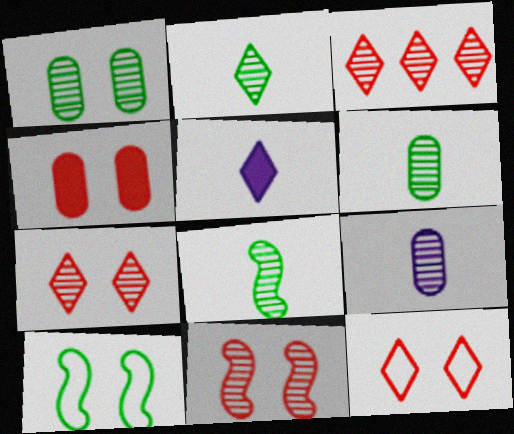[[2, 6, 8], 
[4, 11, 12]]